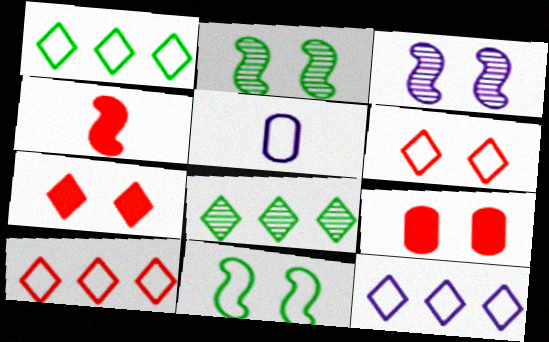[[1, 10, 12], 
[5, 10, 11]]